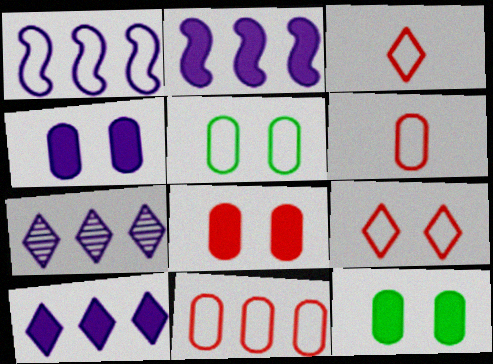[[1, 3, 5], 
[4, 8, 12]]